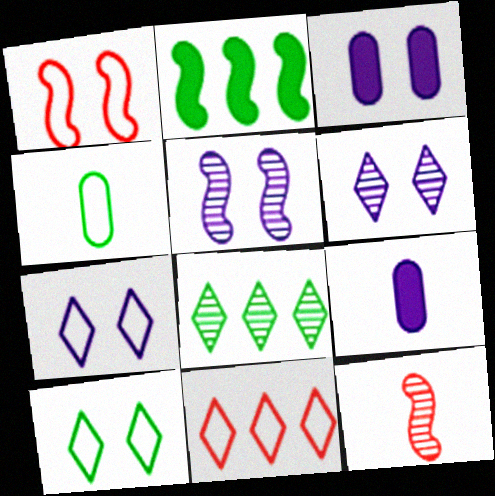[[1, 8, 9], 
[3, 5, 7]]